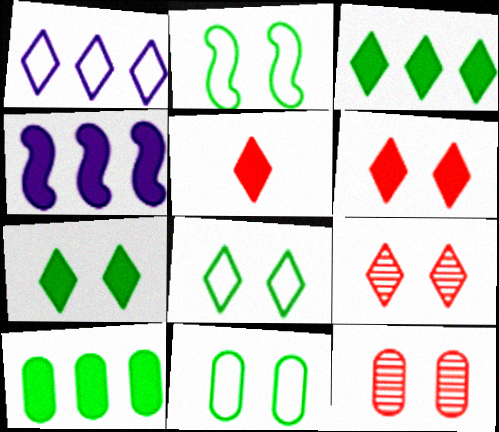[[2, 8, 11]]